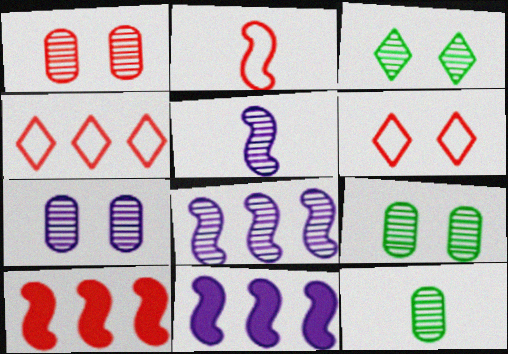[[1, 7, 9], 
[6, 11, 12]]